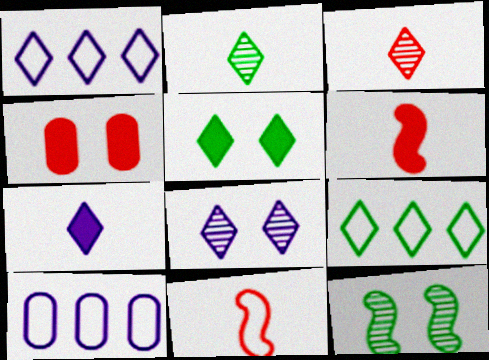[[1, 3, 5], 
[1, 7, 8], 
[2, 5, 9]]